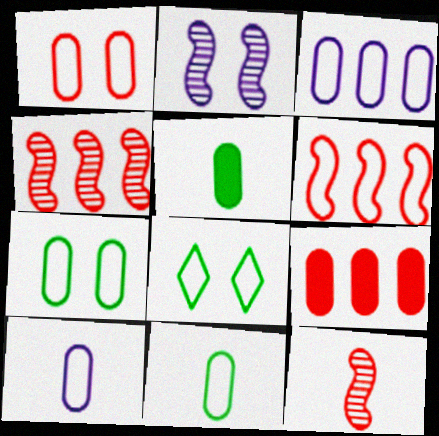[[1, 3, 11], 
[6, 8, 10]]